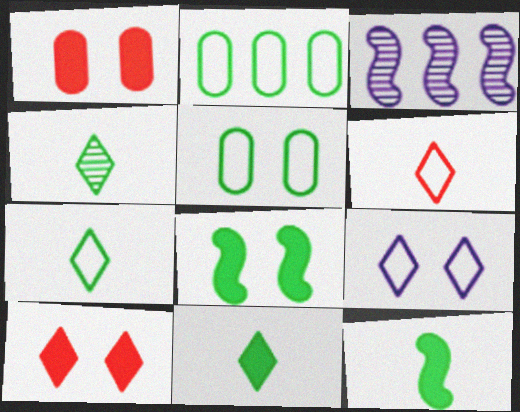[[1, 3, 7], 
[2, 4, 8], 
[4, 7, 11]]